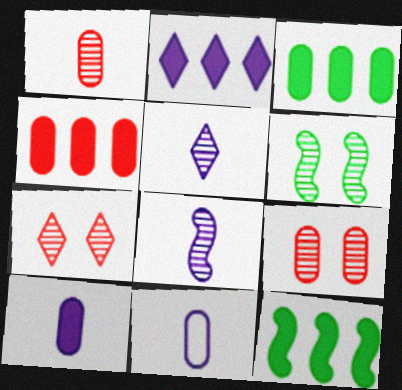[[2, 4, 12], 
[3, 9, 11], 
[7, 11, 12]]